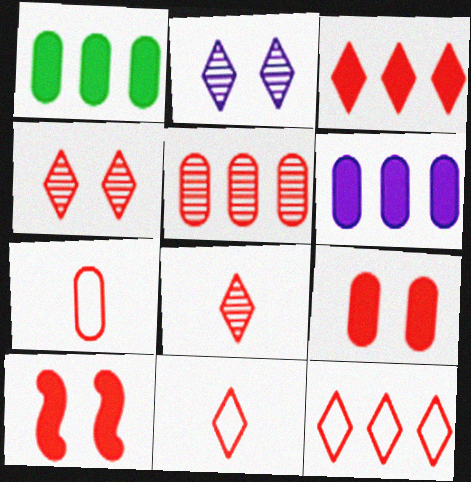[[3, 4, 11], 
[5, 7, 9], 
[5, 10, 11]]